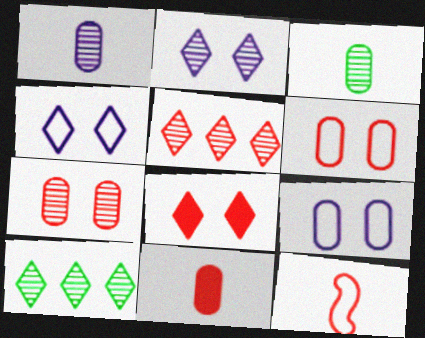[]